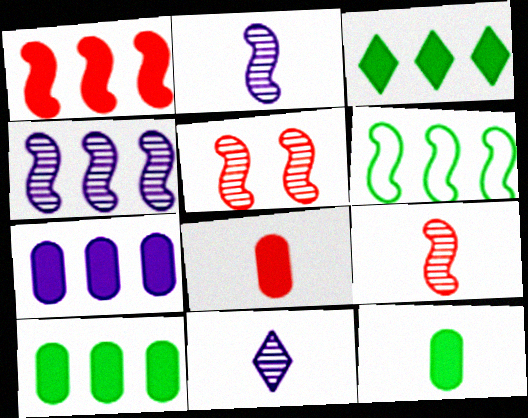[[1, 3, 7], 
[1, 4, 6]]